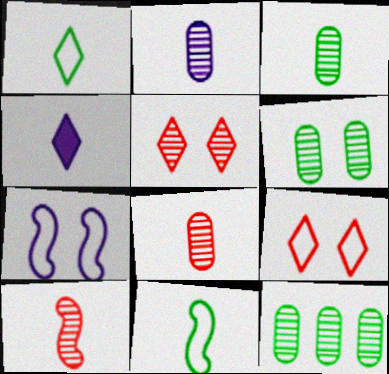[[2, 3, 8], 
[3, 6, 12], 
[4, 8, 11]]